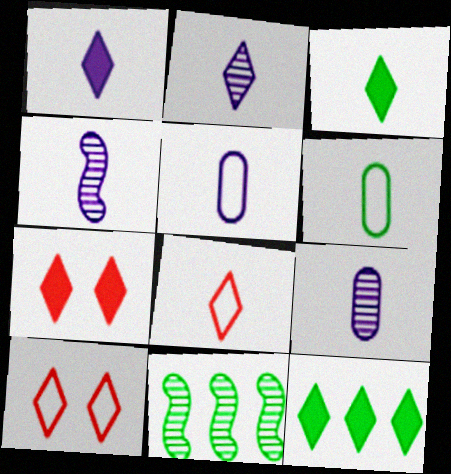[[1, 4, 5], 
[1, 7, 12], 
[2, 3, 8], 
[2, 4, 9], 
[2, 10, 12], 
[5, 7, 11]]